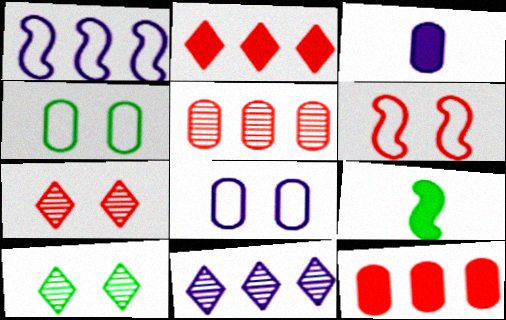[[3, 4, 5]]